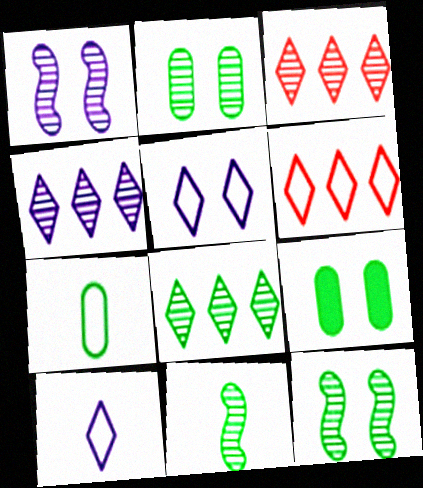[[2, 8, 11], 
[3, 4, 8]]